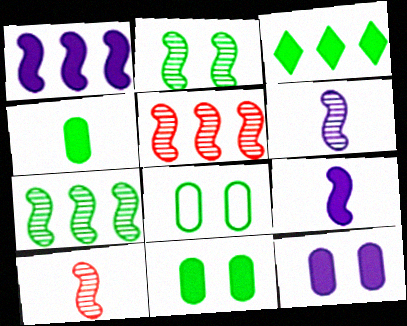[[2, 5, 6]]